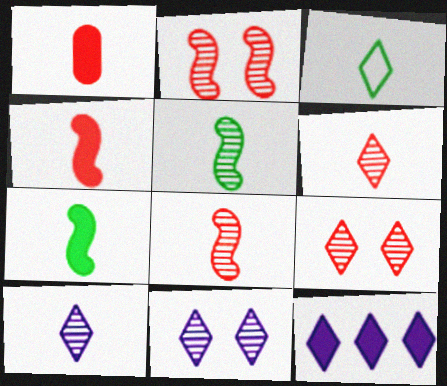[[3, 9, 12]]